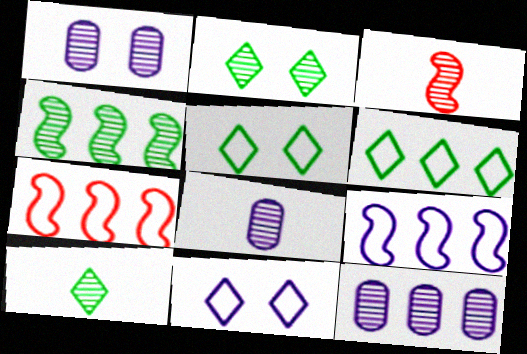[[1, 8, 12], 
[2, 3, 12], 
[3, 8, 10]]